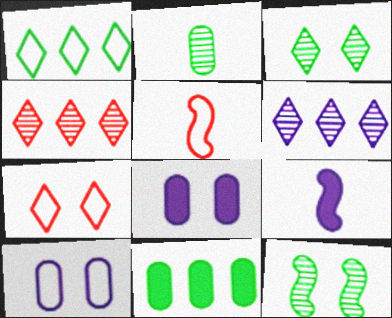[[1, 5, 10], 
[6, 9, 10], 
[7, 8, 12]]